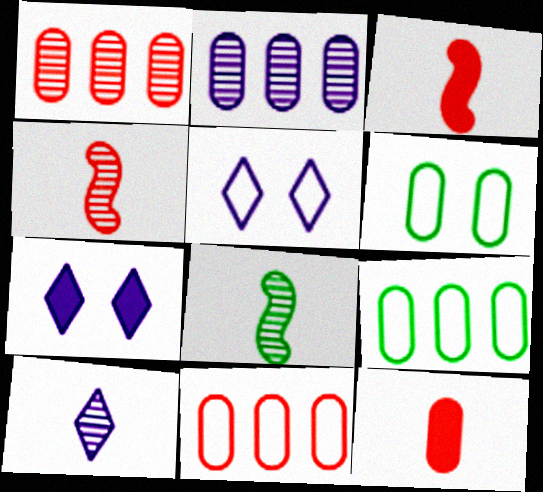[[2, 6, 12], 
[4, 7, 9], 
[7, 8, 11]]